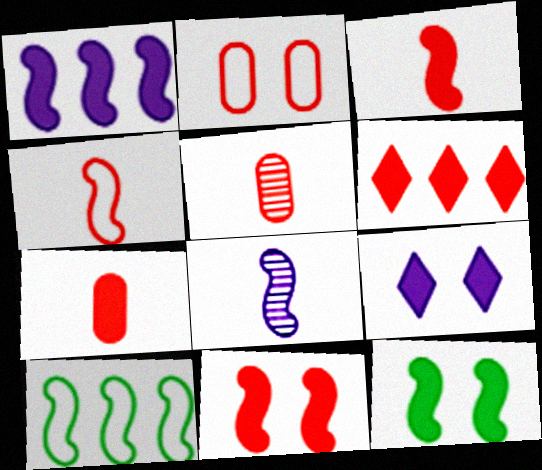[[1, 3, 12], 
[5, 9, 10], 
[6, 7, 11], 
[8, 10, 11]]